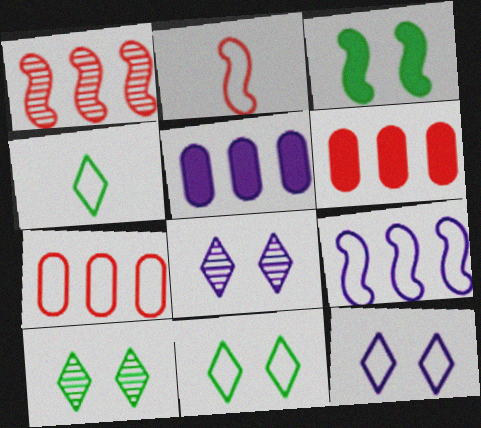[[2, 5, 10]]